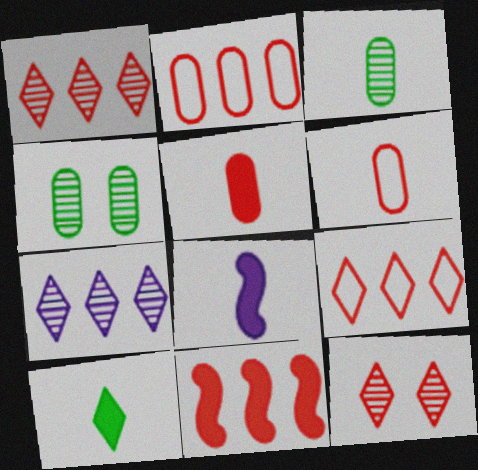[[1, 2, 11], 
[4, 8, 9], 
[5, 8, 10], 
[6, 11, 12]]